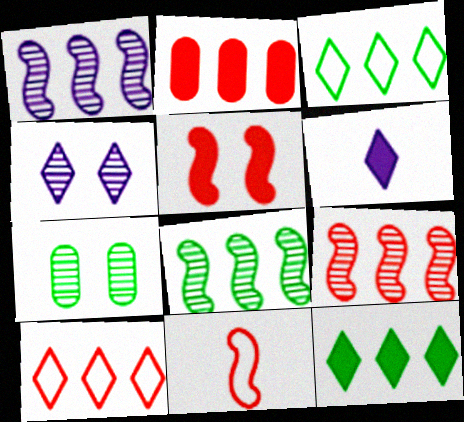[[1, 2, 3], 
[1, 8, 9], 
[2, 9, 10], 
[5, 9, 11]]